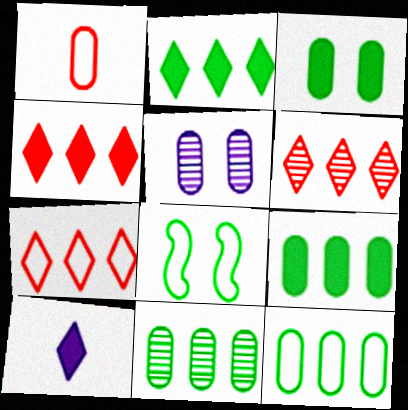[[1, 5, 9], 
[4, 6, 7], 
[9, 11, 12]]